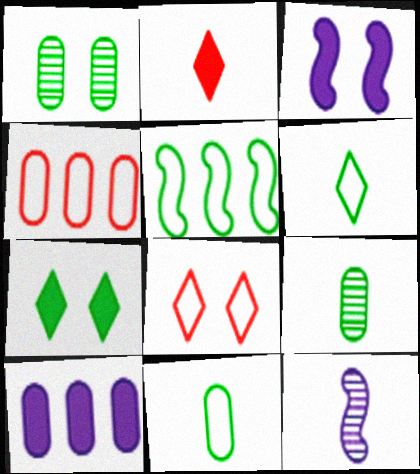[[1, 3, 8], 
[2, 11, 12], 
[4, 7, 12], 
[5, 7, 9]]